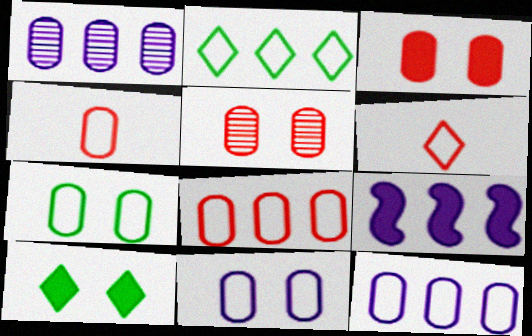[[4, 7, 12]]